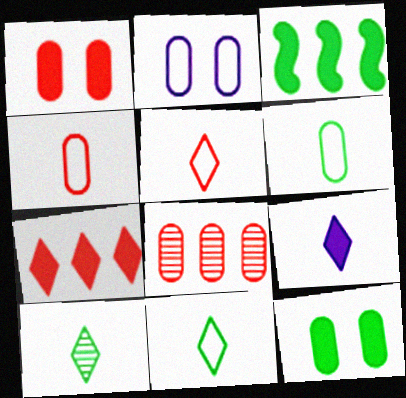[[1, 3, 9], 
[1, 4, 8], 
[5, 9, 10]]